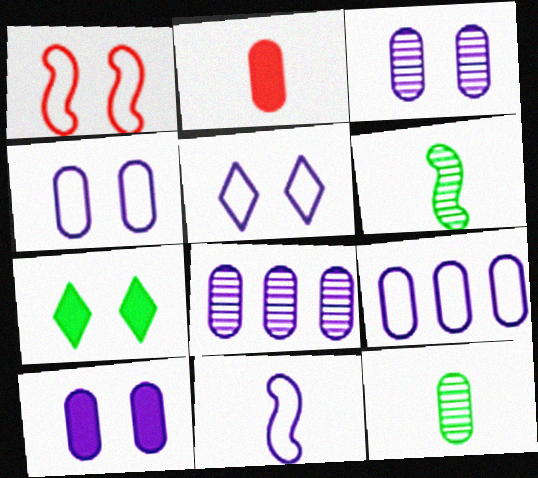[[1, 3, 7], 
[3, 4, 10], 
[5, 9, 11]]